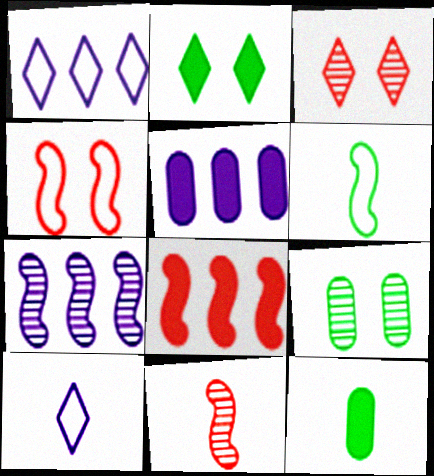[[1, 5, 7], 
[3, 5, 6], 
[4, 8, 11], 
[8, 9, 10], 
[10, 11, 12]]